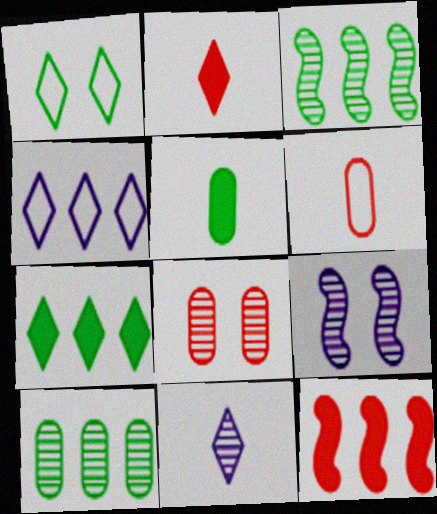[[1, 3, 5], 
[3, 8, 11], 
[4, 10, 12], 
[6, 7, 9]]